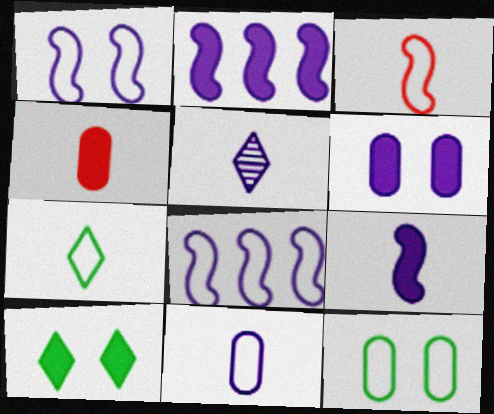[[2, 4, 10], 
[3, 7, 11], 
[5, 6, 8], 
[5, 9, 11]]